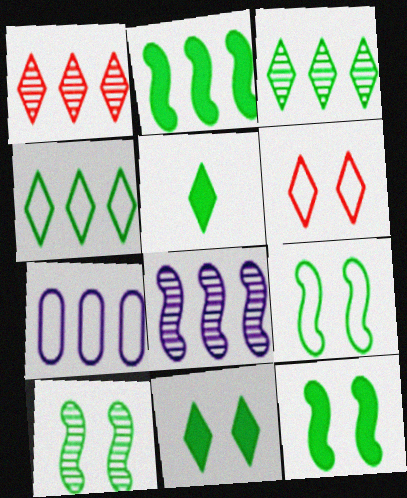[[1, 2, 7], 
[9, 10, 12]]